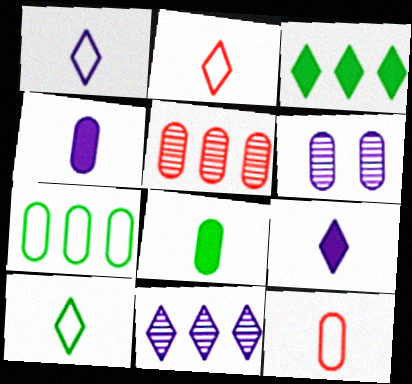[[1, 2, 10]]